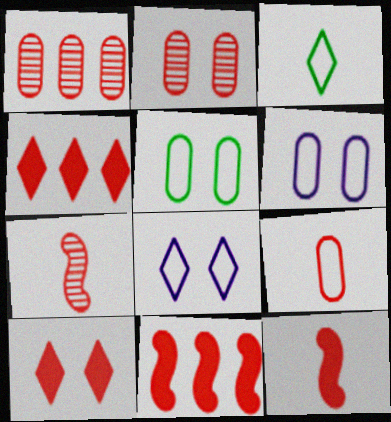[]